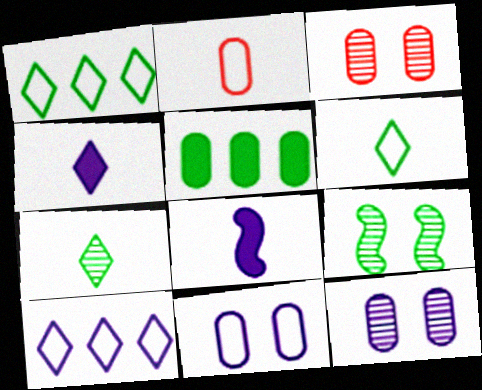[[1, 3, 8], 
[2, 5, 12], 
[2, 7, 8], 
[5, 6, 9], 
[8, 10, 12]]